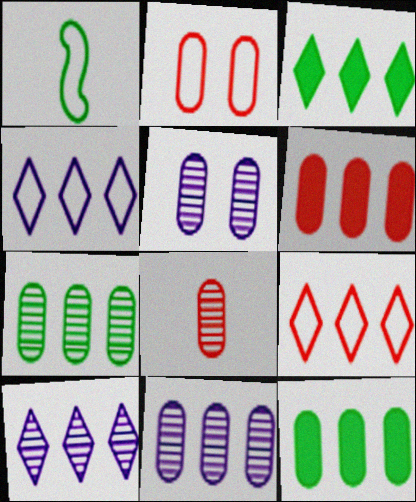[[1, 2, 4], 
[2, 6, 8], 
[3, 9, 10], 
[5, 7, 8]]